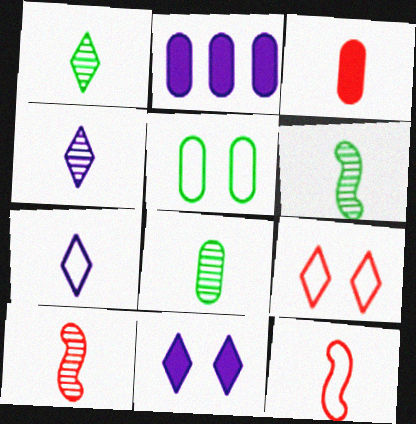[[1, 6, 8], 
[2, 6, 9], 
[3, 6, 7], 
[4, 8, 10]]